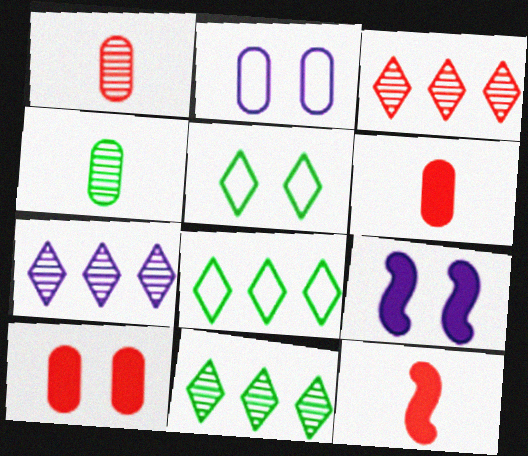[[1, 8, 9], 
[2, 11, 12], 
[3, 7, 11]]